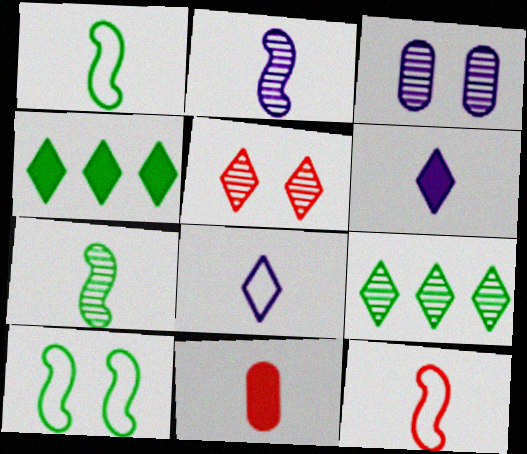[[3, 4, 12], 
[4, 5, 8], 
[7, 8, 11]]